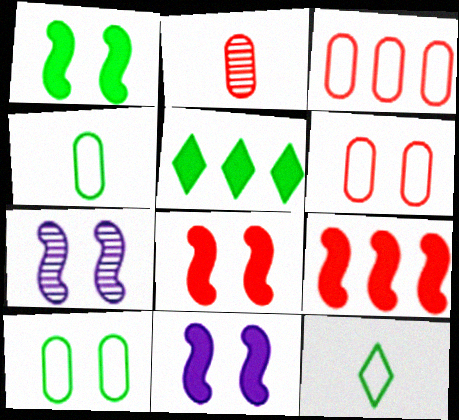[[1, 8, 11]]